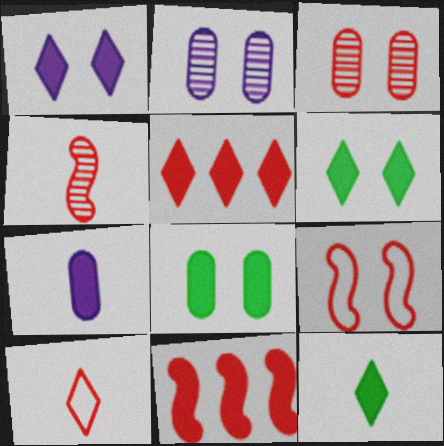[[1, 5, 12], 
[2, 6, 9], 
[3, 10, 11], 
[4, 9, 11], 
[6, 7, 11]]